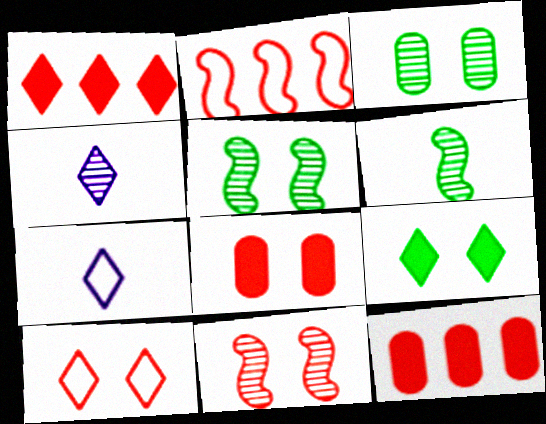[[5, 7, 12], 
[8, 10, 11]]